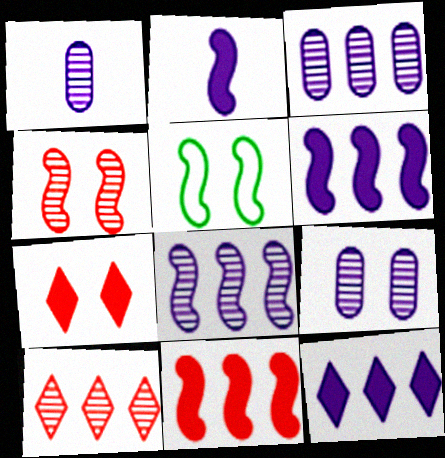[[1, 3, 9], 
[5, 7, 9]]